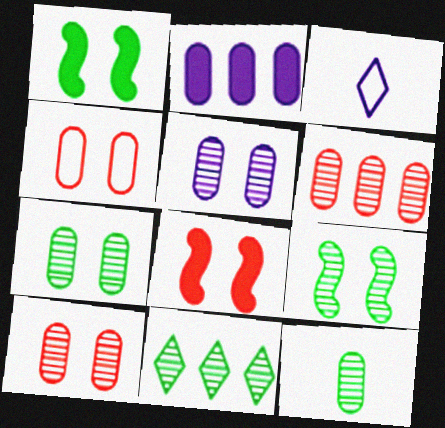[[1, 3, 6], 
[2, 4, 12], 
[5, 6, 12], 
[5, 7, 10], 
[9, 11, 12]]